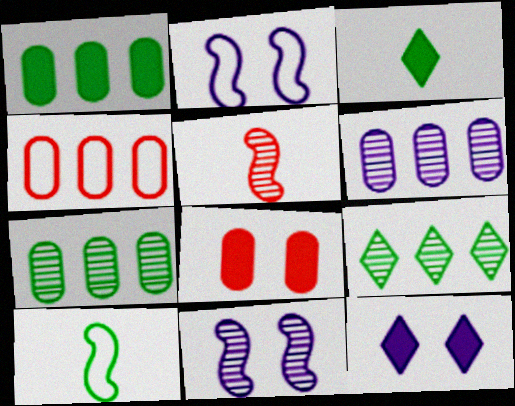[[1, 4, 6], 
[3, 4, 11]]